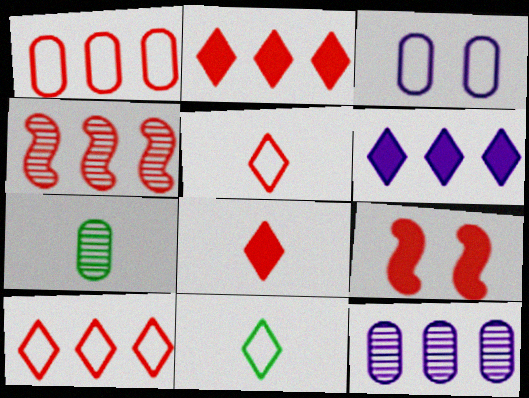[[1, 2, 4], 
[9, 11, 12]]